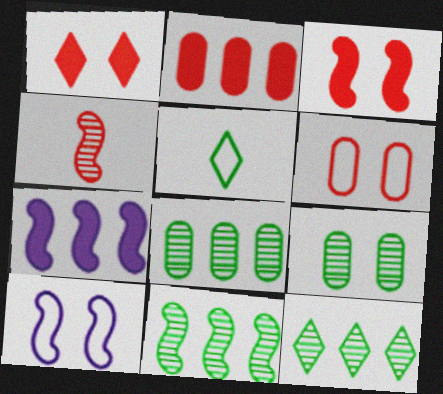[[1, 9, 10], 
[8, 11, 12]]